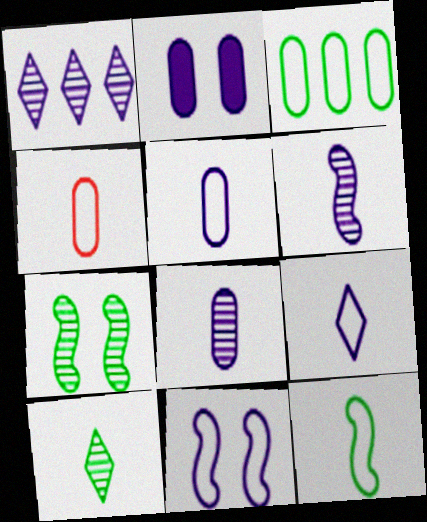[[4, 9, 12]]